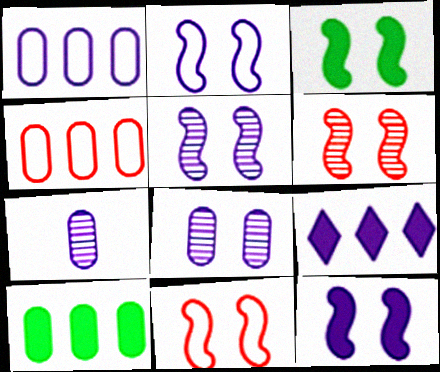[[2, 3, 6], 
[2, 5, 12], 
[2, 7, 9], 
[3, 5, 11]]